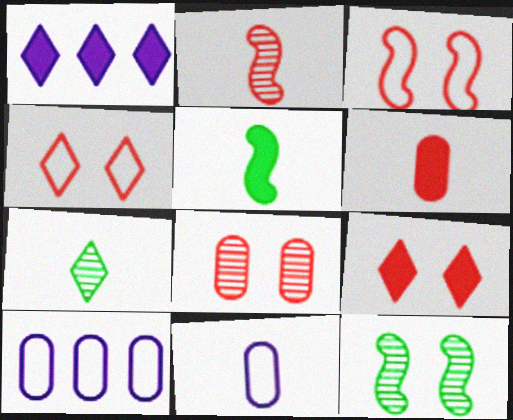[[1, 4, 7], 
[3, 8, 9]]